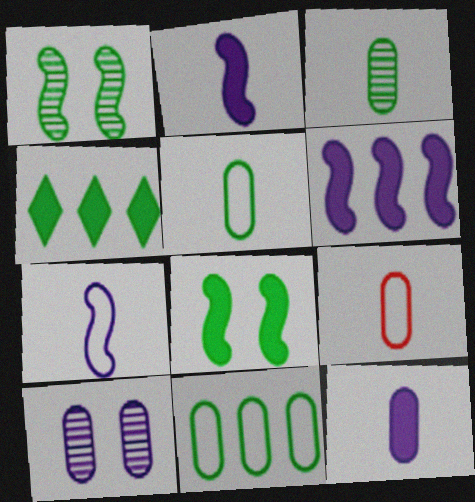[[1, 4, 5], 
[3, 9, 12]]